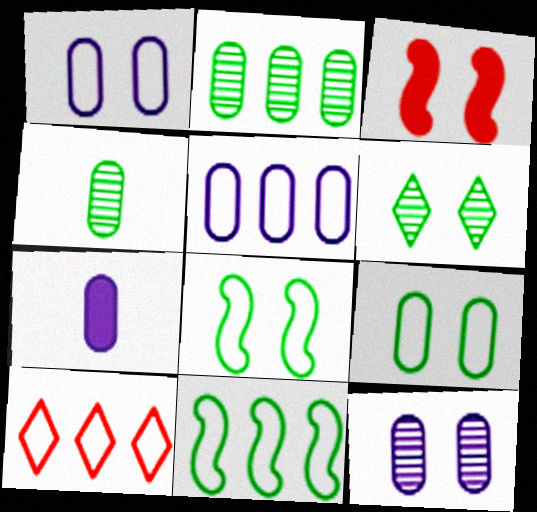[[1, 3, 6], 
[5, 7, 12], 
[5, 10, 11]]